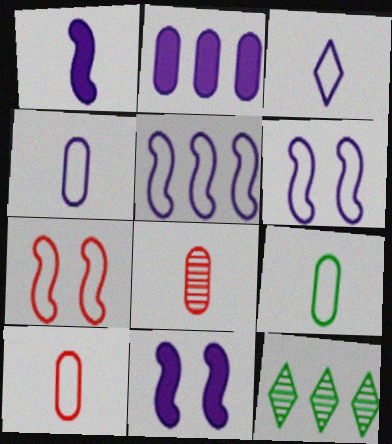[[4, 9, 10], 
[10, 11, 12]]